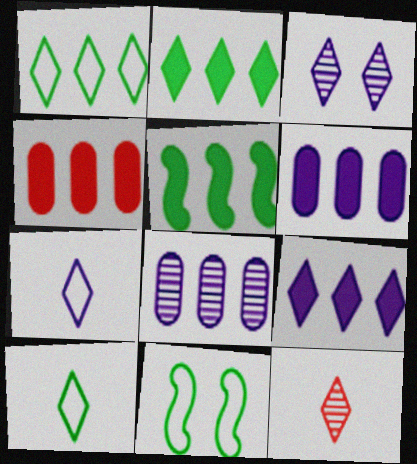[[3, 7, 9], 
[4, 5, 9], 
[6, 11, 12]]